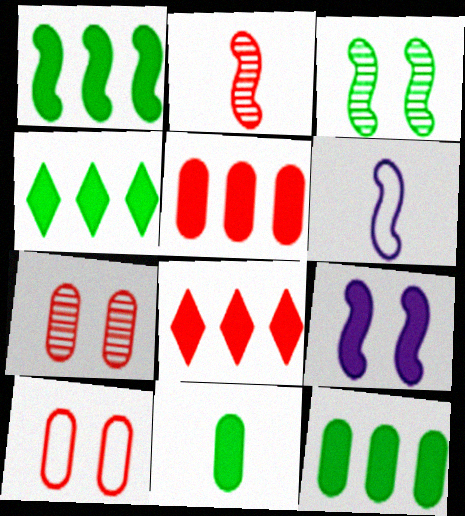[[1, 4, 12], 
[2, 8, 10], 
[4, 6, 7], 
[8, 9, 11]]